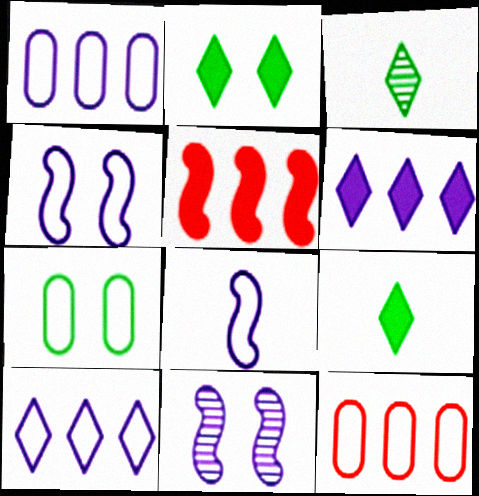[[9, 11, 12]]